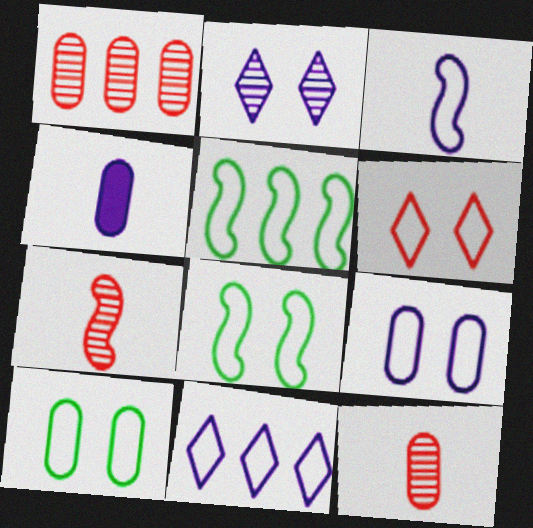[[1, 4, 10], 
[3, 9, 11], 
[6, 8, 9]]